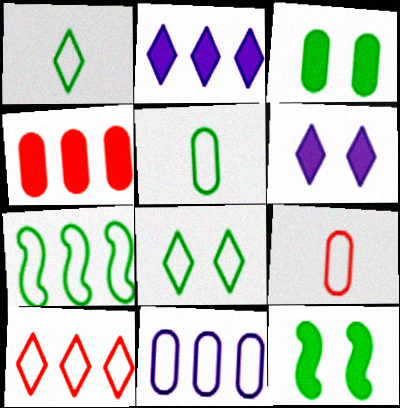[[5, 7, 8], 
[7, 10, 11]]